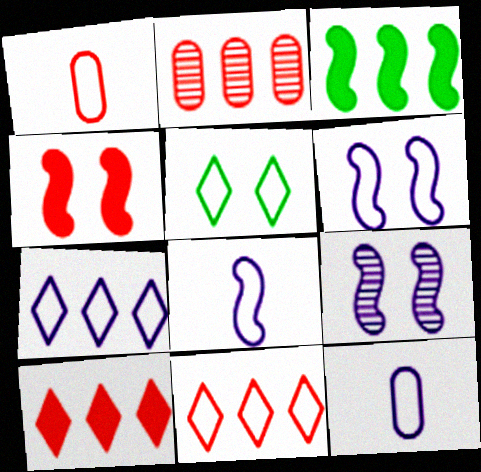[[2, 3, 7], 
[6, 7, 12]]